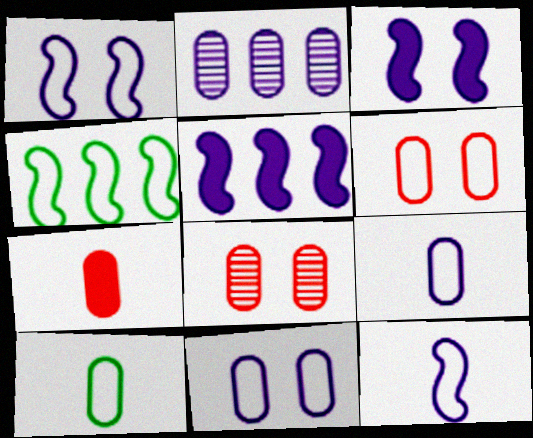[]